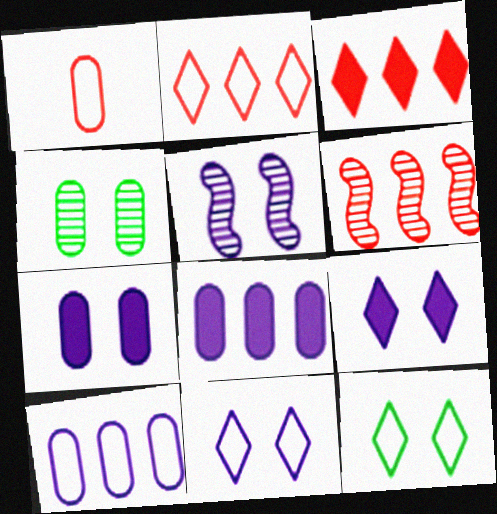[[1, 4, 8], 
[5, 7, 11]]